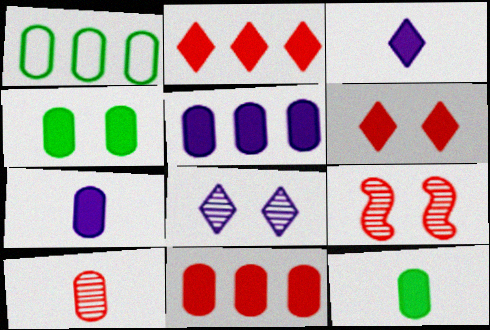[[1, 3, 9], 
[4, 7, 11]]